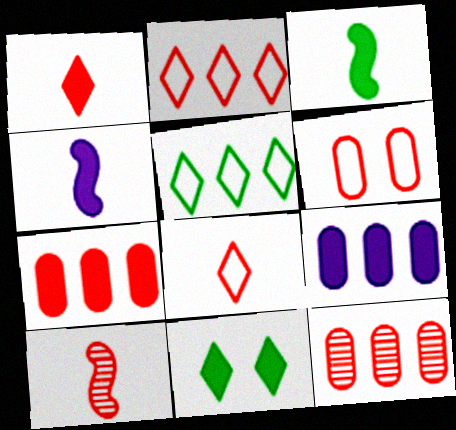[[4, 7, 11]]